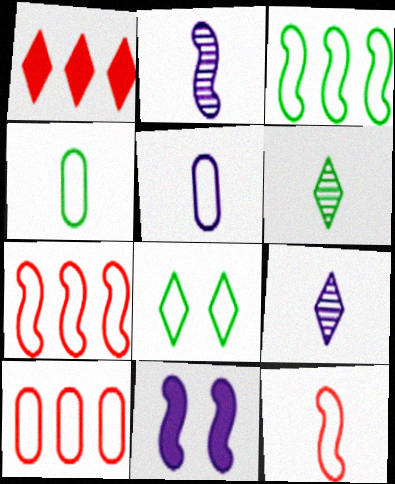[[1, 8, 9], 
[3, 4, 8], 
[5, 7, 8], 
[6, 10, 11]]